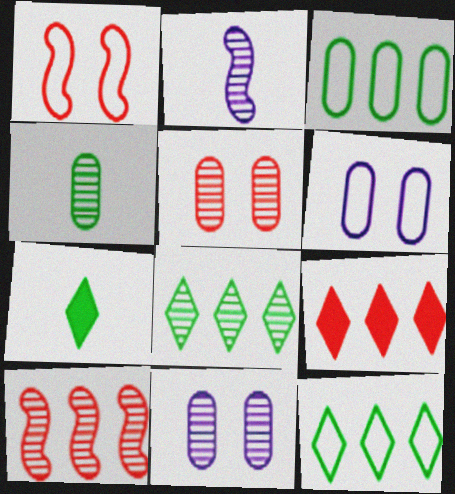[[2, 5, 8], 
[6, 7, 10]]